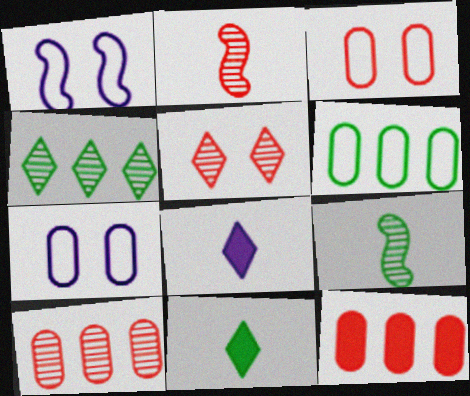[[1, 10, 11], 
[2, 5, 10]]